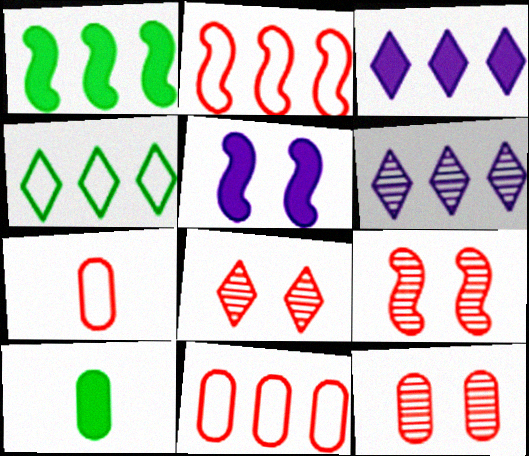[[1, 6, 11], 
[8, 9, 12]]